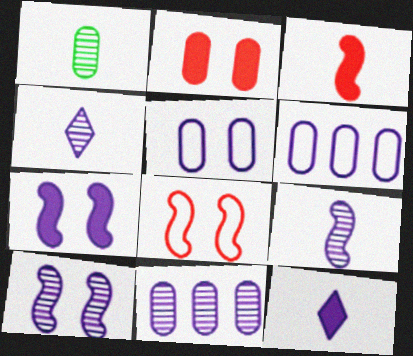[[1, 2, 6], 
[4, 6, 7], 
[4, 10, 11], 
[6, 10, 12]]